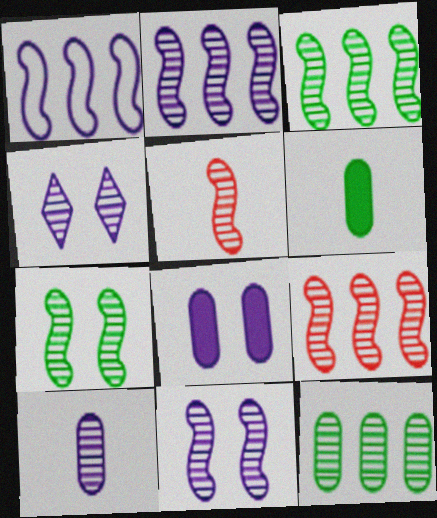[[2, 3, 9], 
[2, 4, 10], 
[2, 5, 7], 
[3, 5, 11], 
[4, 5, 12]]